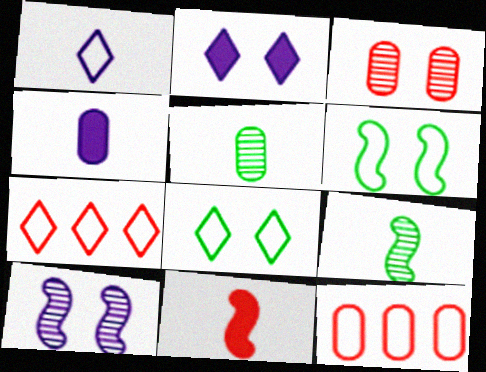[[1, 5, 11], 
[1, 6, 12], 
[1, 7, 8], 
[2, 3, 6], 
[2, 9, 12], 
[3, 7, 11]]